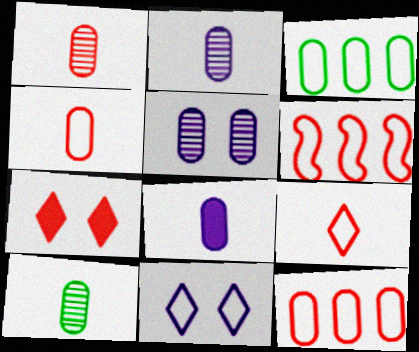[[1, 2, 10], 
[1, 6, 7], 
[4, 8, 10]]